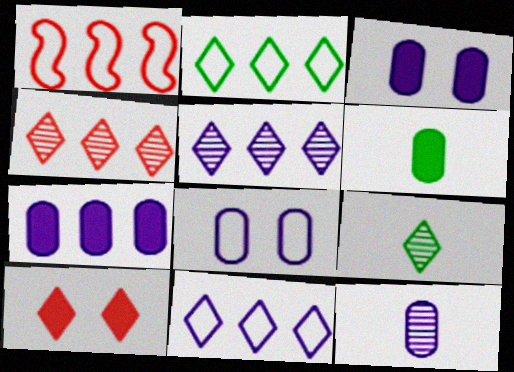[[1, 3, 9], 
[7, 8, 12], 
[9, 10, 11]]